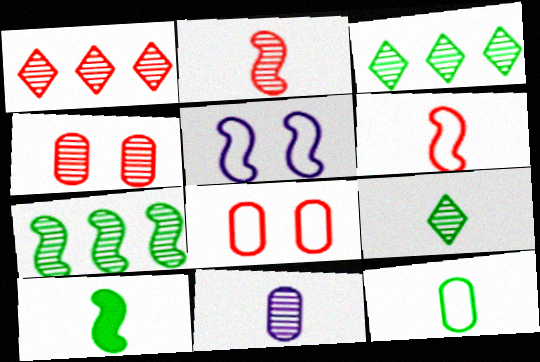[[1, 2, 4], 
[2, 9, 11], 
[9, 10, 12]]